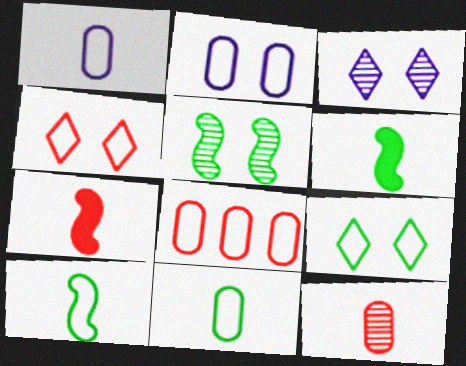[[2, 8, 11], 
[3, 6, 8]]